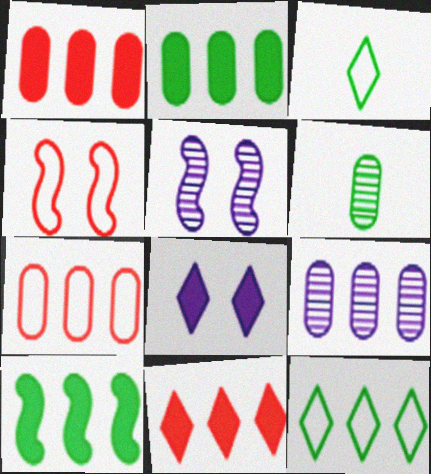[[1, 3, 5], 
[2, 7, 9]]